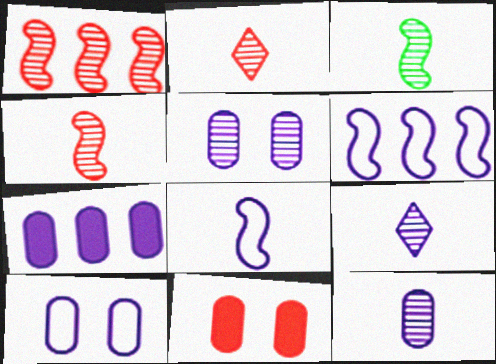[[2, 3, 12], 
[7, 10, 12]]